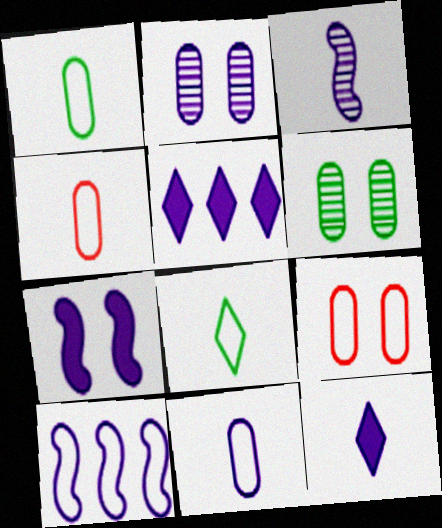[[1, 4, 11], 
[2, 10, 12], 
[3, 7, 10], 
[3, 11, 12], 
[8, 9, 10]]